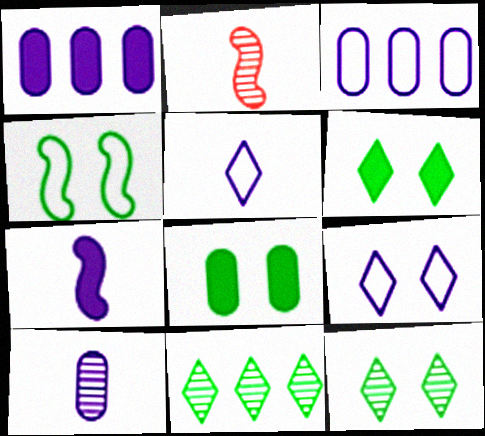[[2, 3, 6], 
[4, 8, 12], 
[5, 7, 10]]